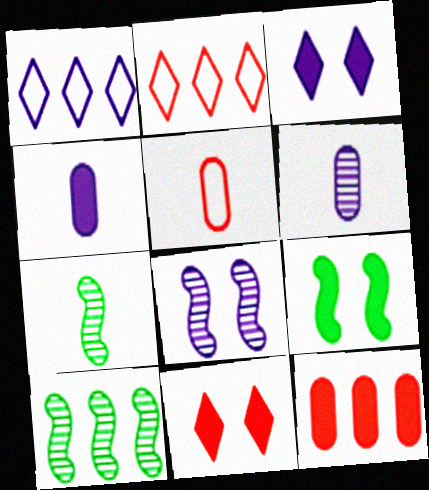[[1, 4, 8], 
[1, 10, 12], 
[2, 6, 9], 
[3, 5, 10]]